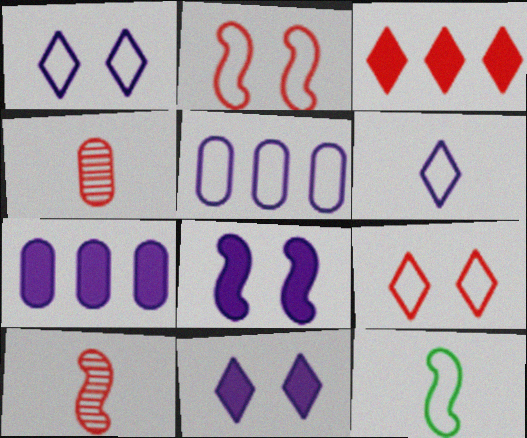[[2, 3, 4], 
[5, 9, 12]]